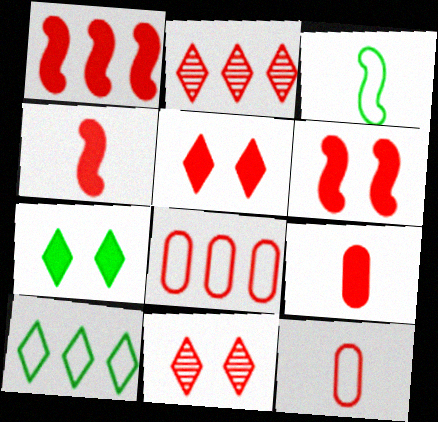[[1, 2, 8], 
[1, 4, 6], 
[1, 5, 9], 
[1, 11, 12], 
[2, 6, 12], 
[4, 8, 11]]